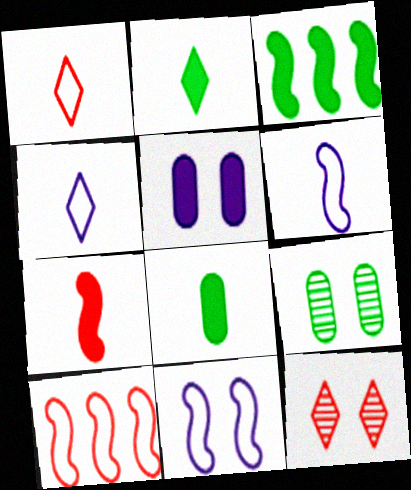[]